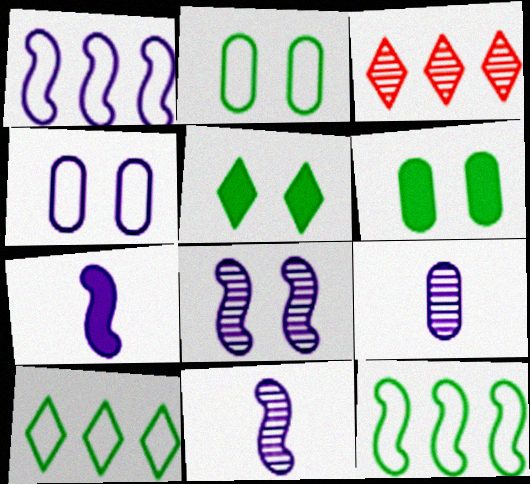[[1, 7, 8], 
[2, 3, 7]]